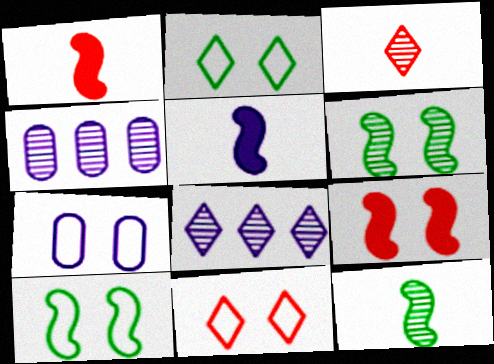[[1, 2, 4], 
[3, 4, 6], 
[5, 7, 8], 
[7, 10, 11]]